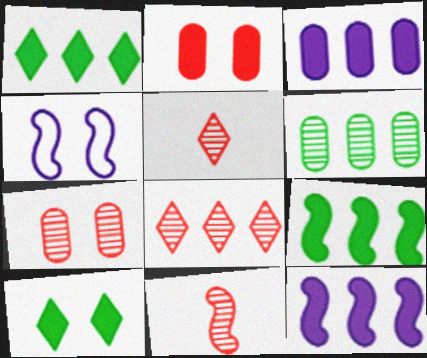[[4, 7, 10], 
[4, 9, 11], 
[7, 8, 11]]